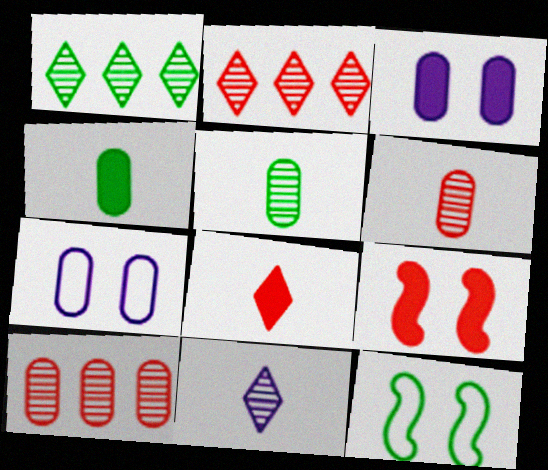[[1, 4, 12], 
[4, 7, 10]]